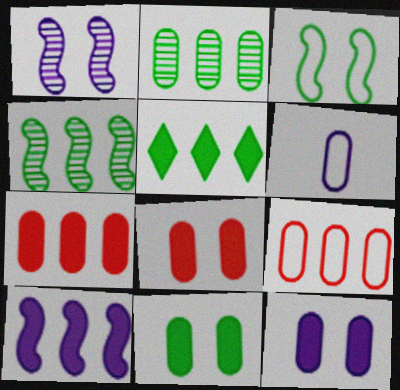[[2, 6, 8], 
[5, 7, 10], 
[8, 11, 12]]